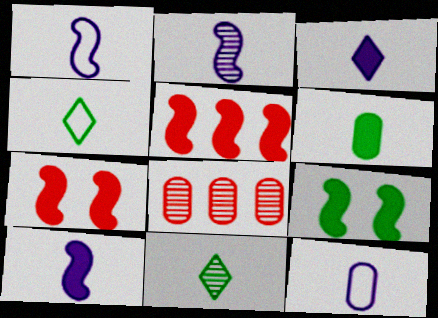[[1, 2, 10], 
[2, 3, 12], 
[5, 9, 10]]